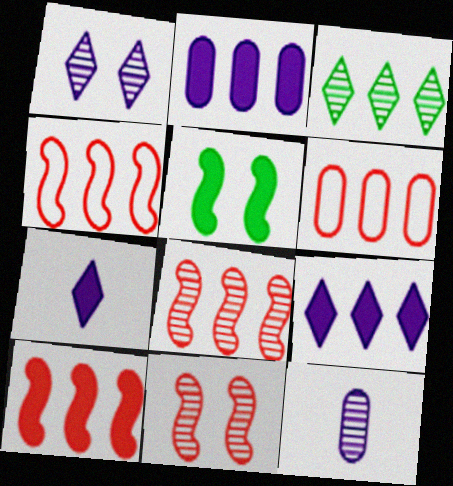[[2, 3, 4], 
[3, 11, 12], 
[4, 8, 10]]